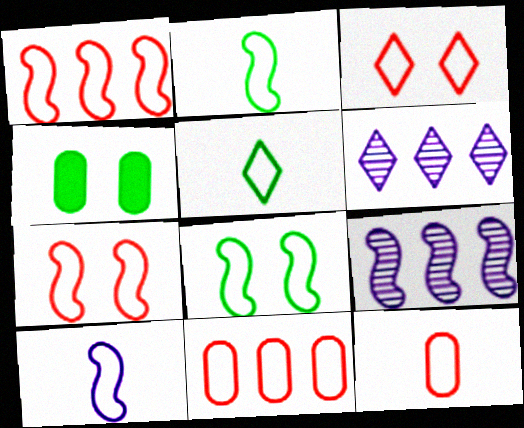[[1, 3, 12], 
[1, 8, 10], 
[5, 10, 12]]